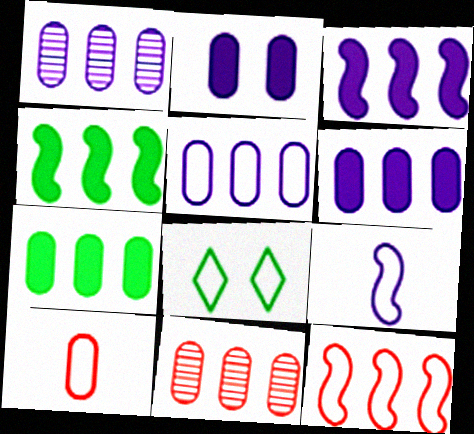[[1, 5, 6], 
[5, 7, 11]]